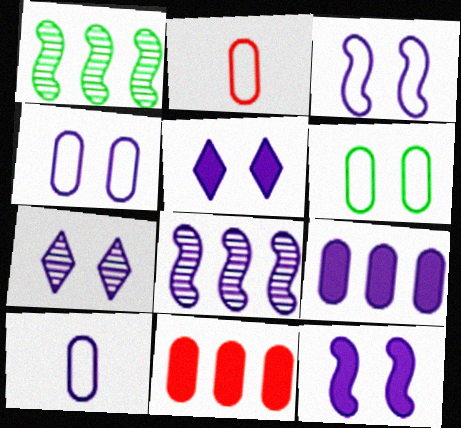[[1, 2, 5], 
[4, 7, 12], 
[5, 8, 10]]